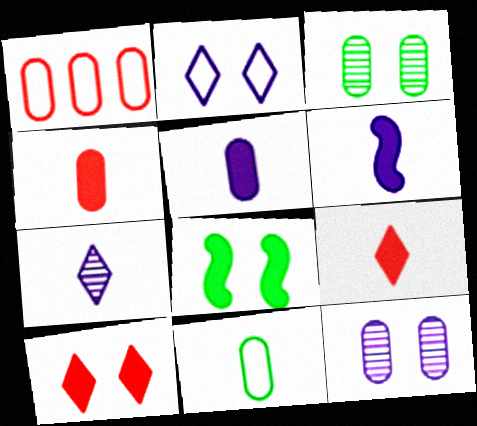[[1, 3, 5], 
[1, 7, 8]]